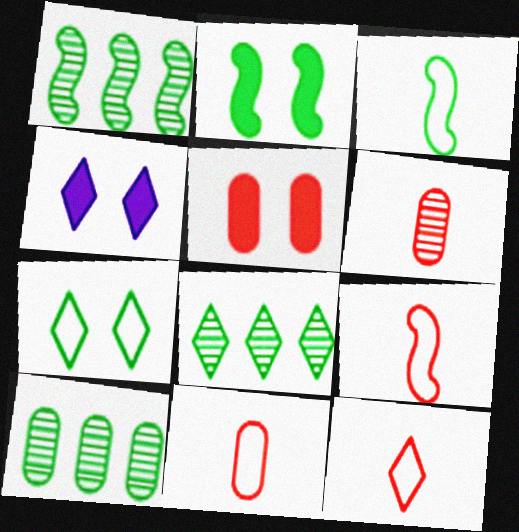[[1, 2, 3], 
[1, 4, 11], 
[1, 8, 10], 
[2, 4, 5], 
[4, 8, 12], 
[4, 9, 10], 
[9, 11, 12]]